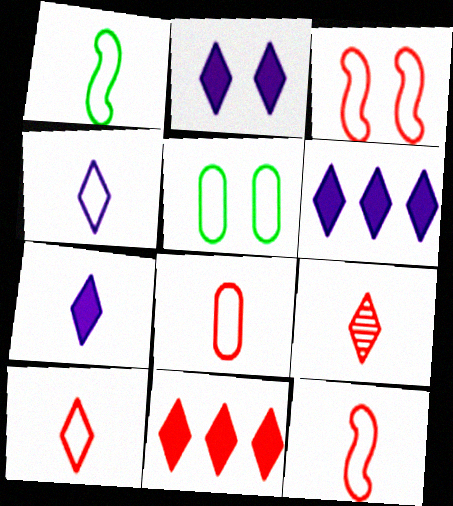[[1, 4, 8], 
[2, 6, 7], 
[8, 10, 12]]